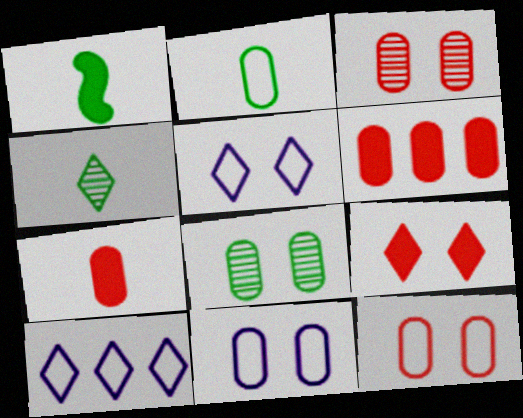[[1, 2, 4], 
[1, 3, 10], 
[4, 9, 10]]